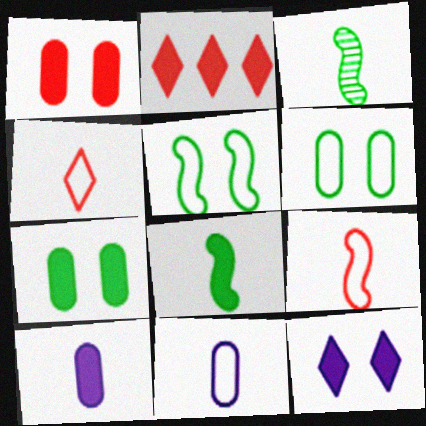[[3, 4, 10]]